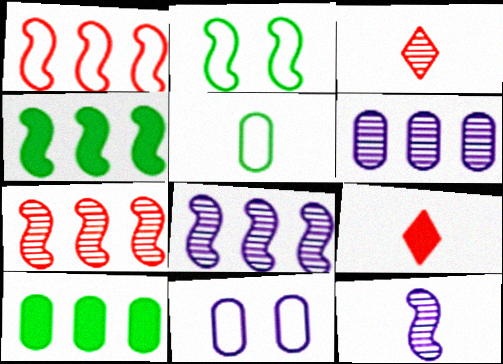[[1, 4, 8], 
[2, 6, 9], 
[3, 4, 11], 
[5, 9, 12]]